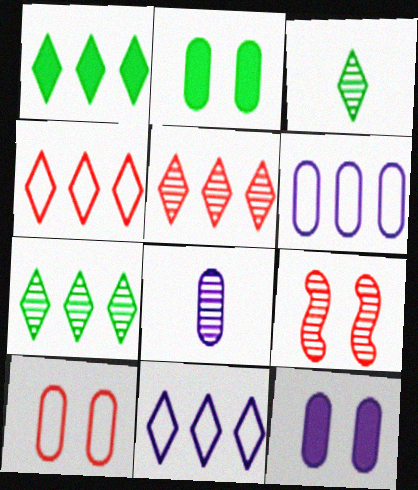[[1, 5, 11], 
[6, 8, 12], 
[7, 8, 9]]